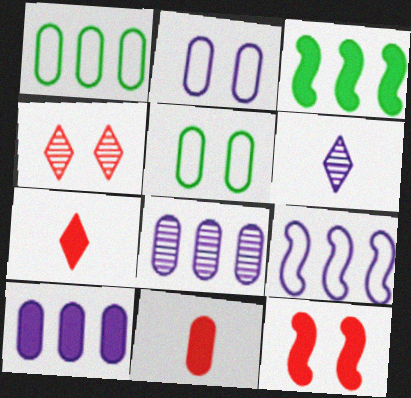[[1, 6, 12], 
[5, 8, 11]]